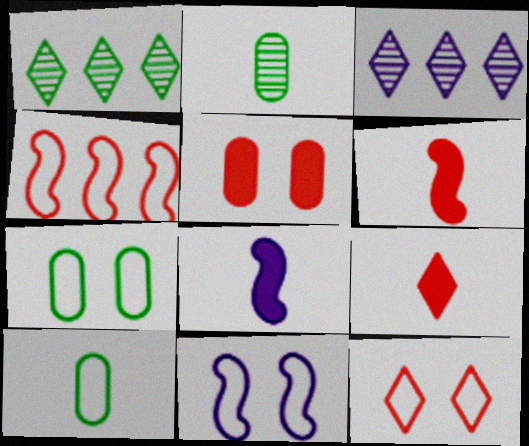[[3, 6, 7], 
[7, 11, 12]]